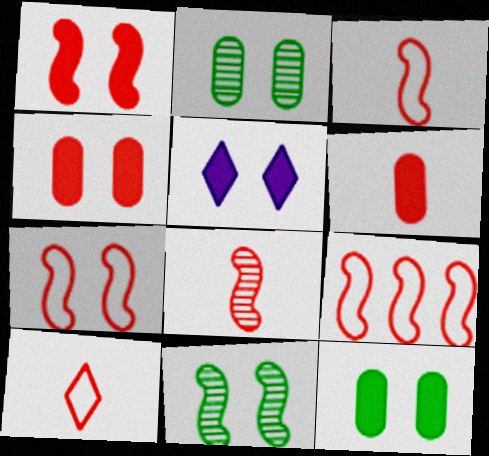[[1, 5, 12], 
[1, 8, 9], 
[2, 5, 7], 
[3, 7, 9], 
[6, 8, 10]]